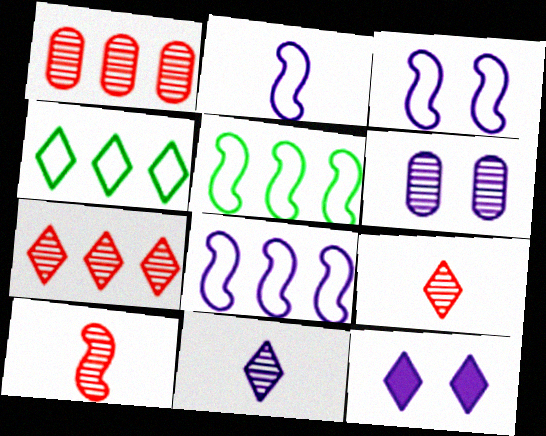[[2, 3, 8], 
[3, 6, 12], 
[4, 9, 12]]